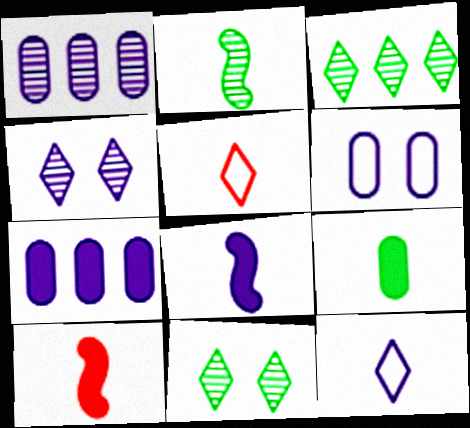[[3, 6, 10]]